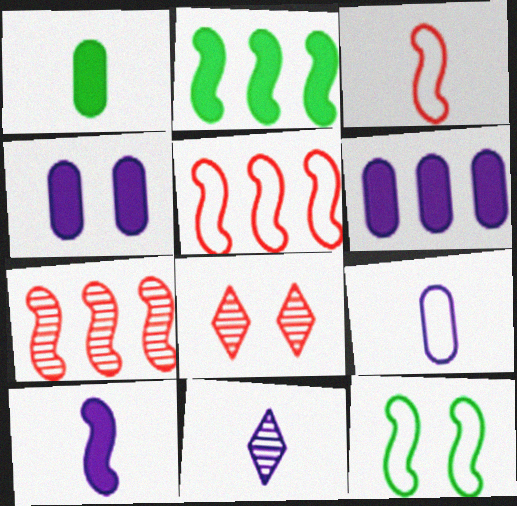[[1, 3, 11], 
[2, 8, 9], 
[4, 8, 12], 
[7, 10, 12], 
[9, 10, 11]]